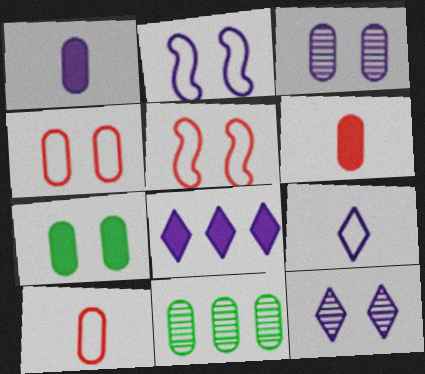[[1, 4, 11], 
[3, 4, 7], 
[5, 7, 12], 
[8, 9, 12]]